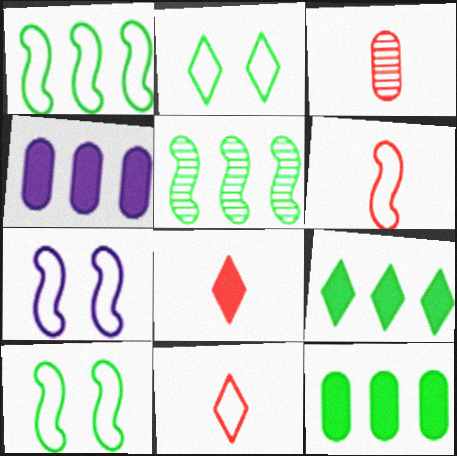[[1, 6, 7], 
[3, 6, 8], 
[3, 7, 9]]